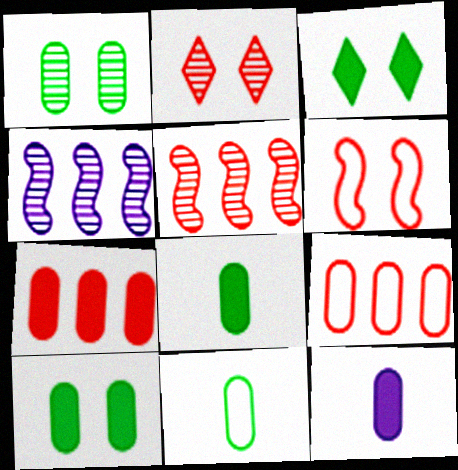[[1, 9, 12], 
[7, 10, 12]]